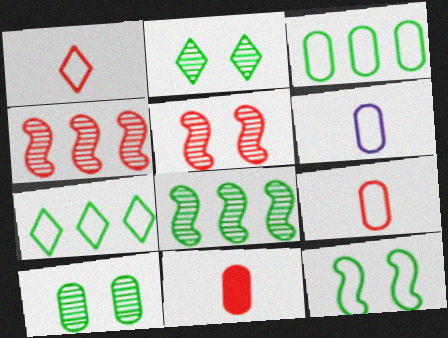[]